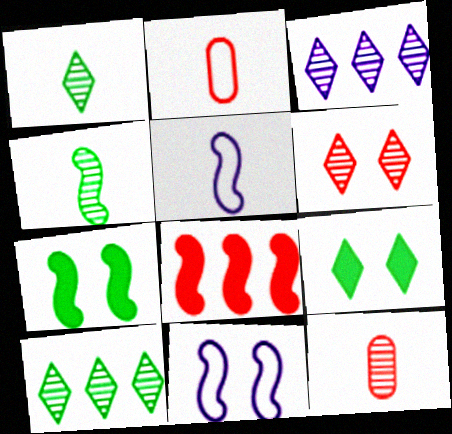[[1, 3, 6], 
[2, 3, 7], 
[2, 6, 8], 
[4, 8, 11]]